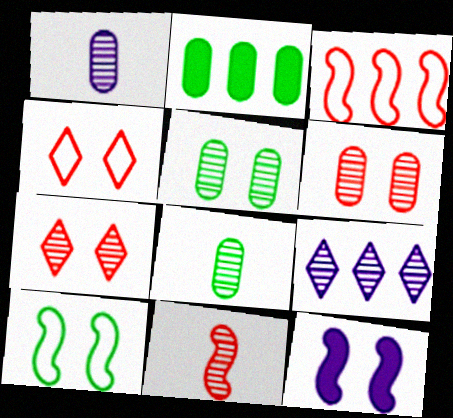[[2, 3, 9], 
[4, 5, 12], 
[5, 9, 11]]